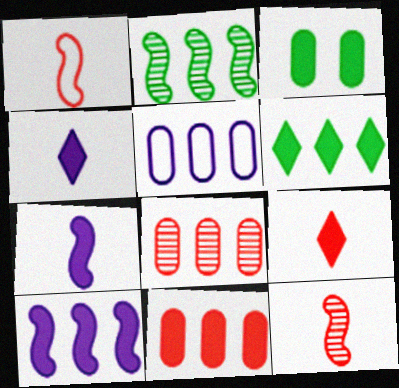[[3, 9, 10], 
[6, 10, 11]]